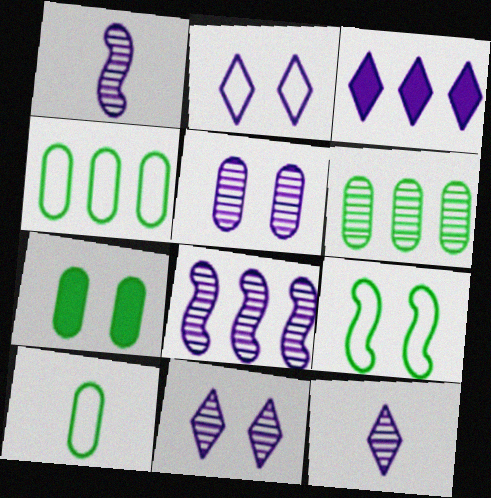[[2, 3, 12], 
[5, 8, 12], 
[6, 7, 10]]